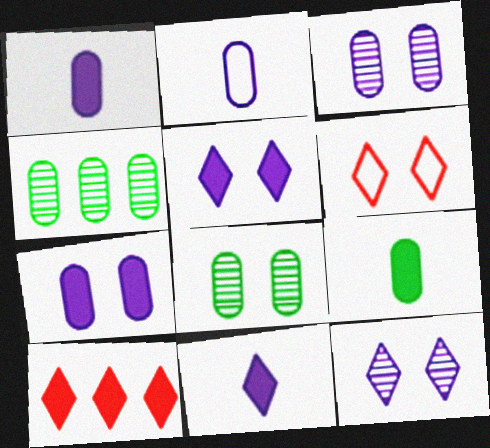[]